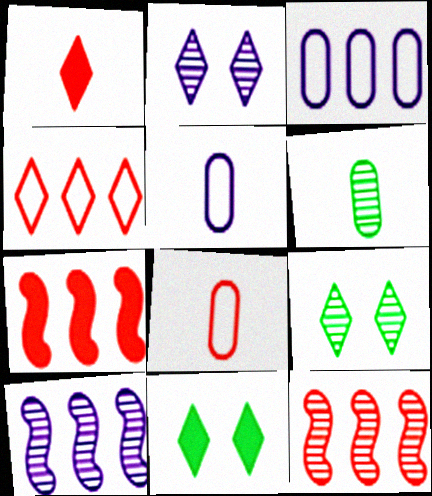[[2, 6, 12], 
[5, 7, 9], 
[5, 11, 12], 
[8, 10, 11]]